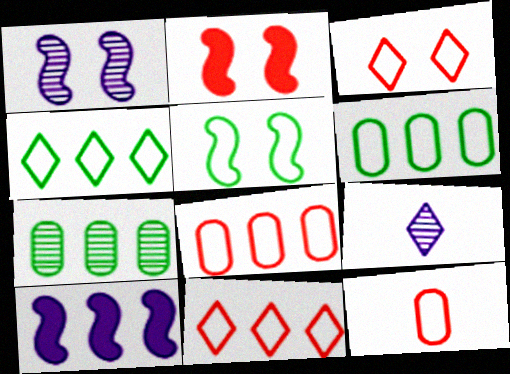[[1, 2, 5], 
[2, 6, 9], 
[7, 10, 11]]